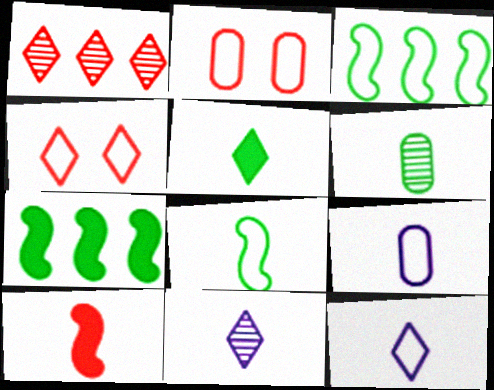[[1, 2, 10], 
[2, 3, 12], 
[2, 7, 11], 
[3, 4, 9], 
[5, 6, 8], 
[6, 10, 12]]